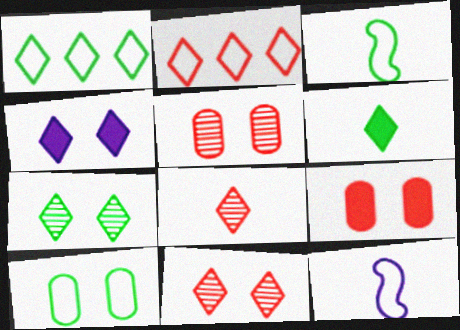[[1, 3, 10], 
[1, 4, 8], 
[1, 6, 7], 
[2, 10, 12]]